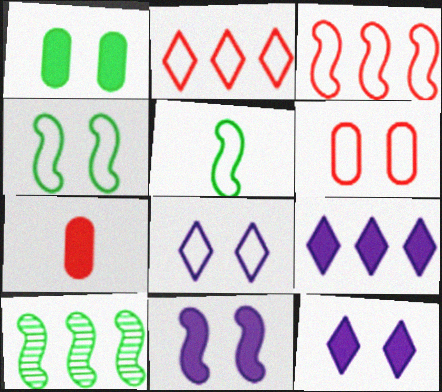[[4, 6, 8], 
[7, 8, 10]]